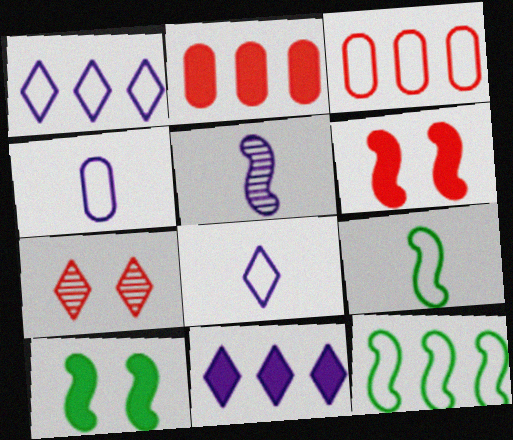[[1, 3, 12], 
[5, 6, 12]]